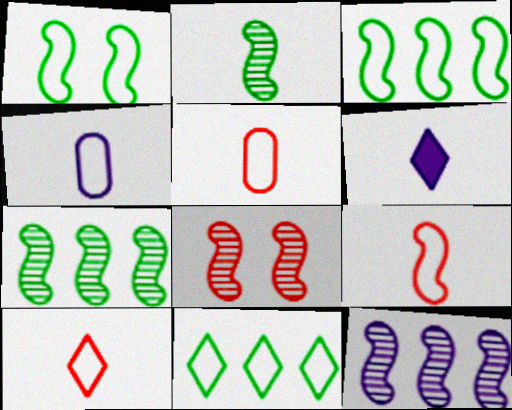[[2, 5, 6], 
[2, 8, 12], 
[5, 9, 10]]